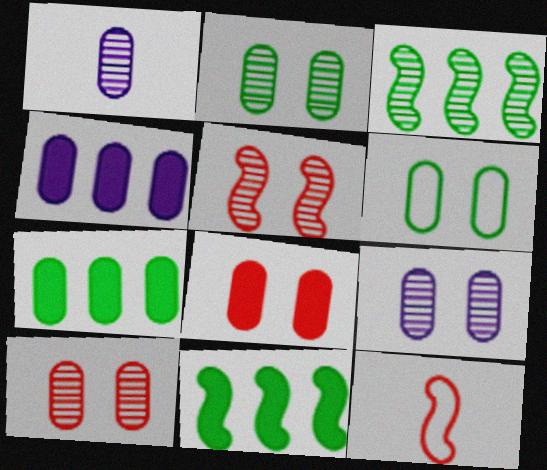[[2, 9, 10], 
[6, 8, 9]]